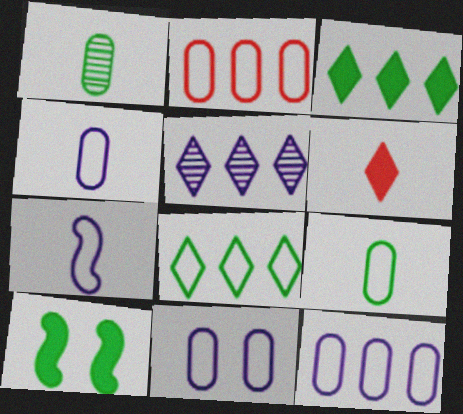[[1, 6, 7], 
[1, 8, 10], 
[2, 9, 11], 
[4, 11, 12]]